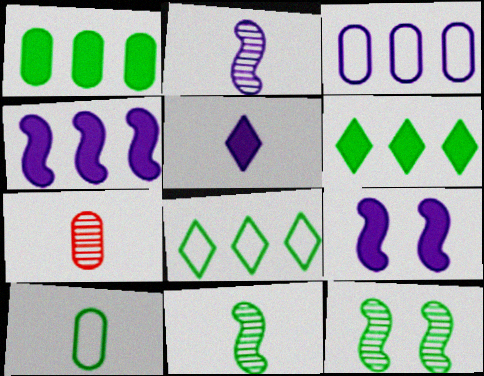[[6, 10, 12], 
[7, 8, 9]]